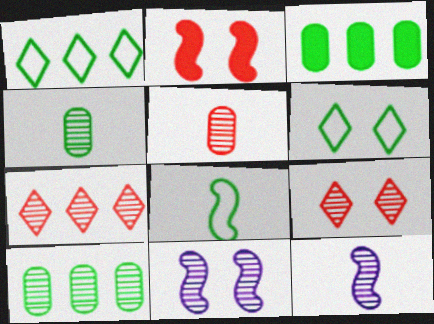[[4, 7, 11], 
[9, 10, 12]]